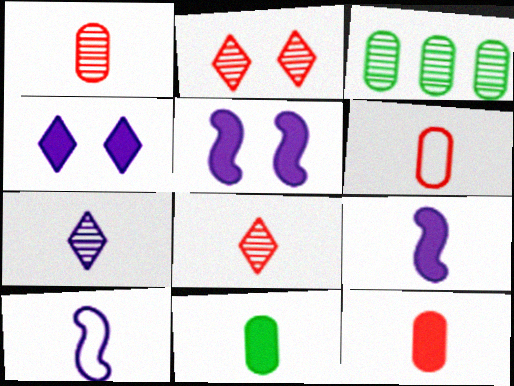[[1, 6, 12], 
[8, 10, 11]]